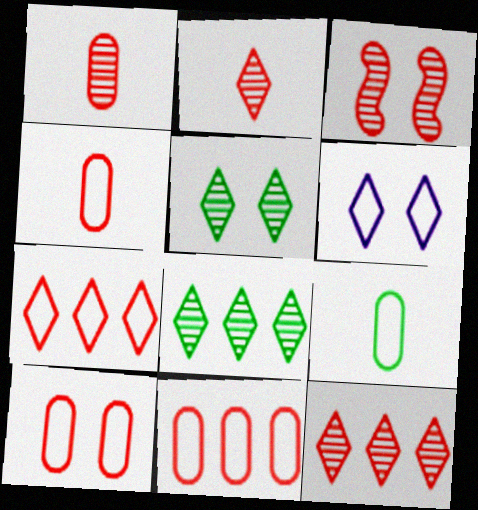[[1, 3, 12], 
[4, 10, 11]]